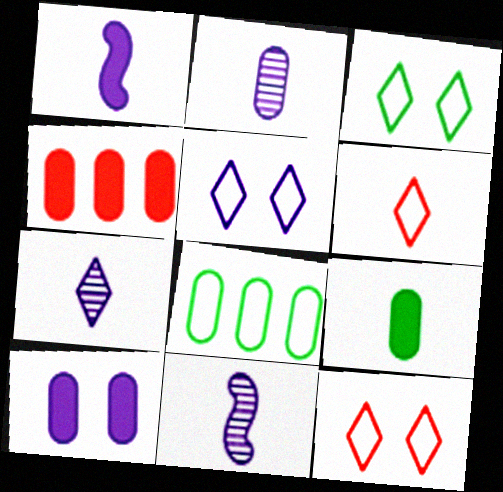[[2, 7, 11], 
[3, 4, 11], 
[3, 5, 12], 
[4, 9, 10], 
[6, 9, 11]]